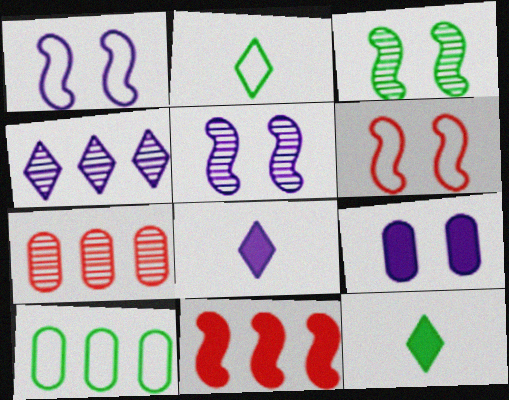[[1, 7, 12], 
[3, 10, 12], 
[4, 10, 11], 
[9, 11, 12]]